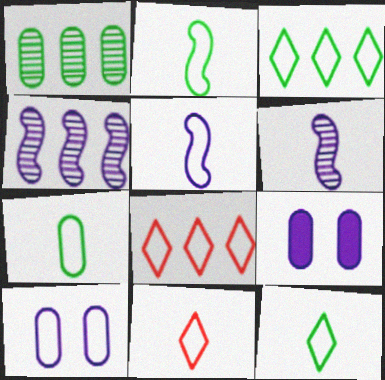[[2, 7, 12], 
[2, 8, 10], 
[5, 7, 11]]